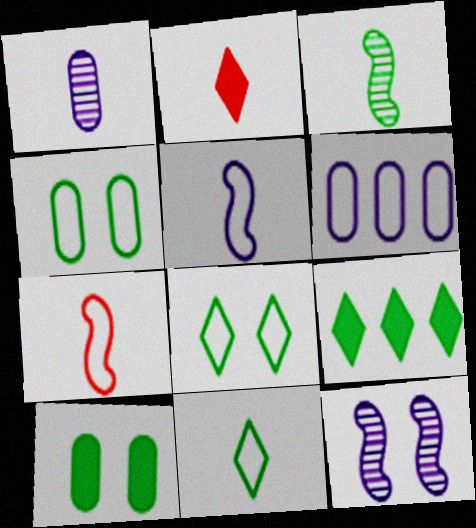[[3, 4, 9], 
[6, 7, 8]]